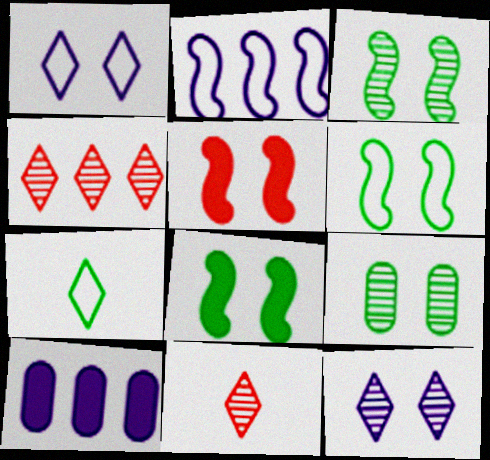[[1, 5, 9], 
[3, 6, 8], 
[6, 10, 11]]